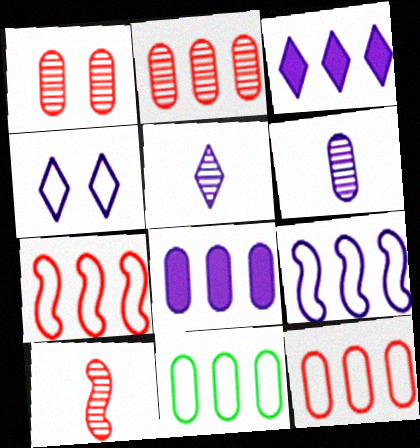[[2, 8, 11], 
[3, 4, 5]]